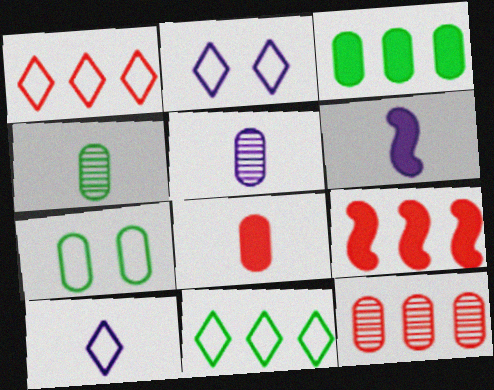[[1, 9, 12], 
[2, 4, 9], 
[3, 4, 7], 
[5, 6, 10]]